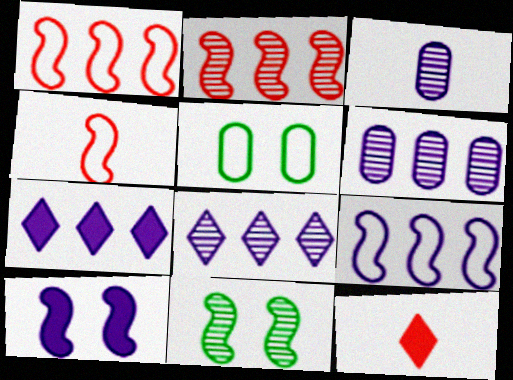[[6, 7, 9]]